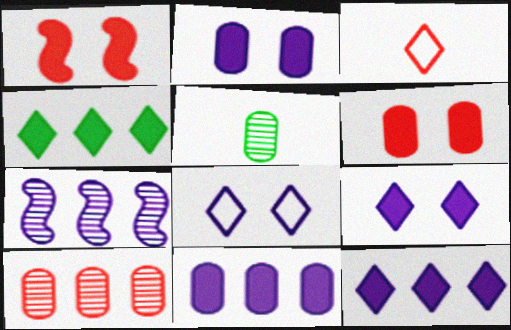[[1, 3, 10]]